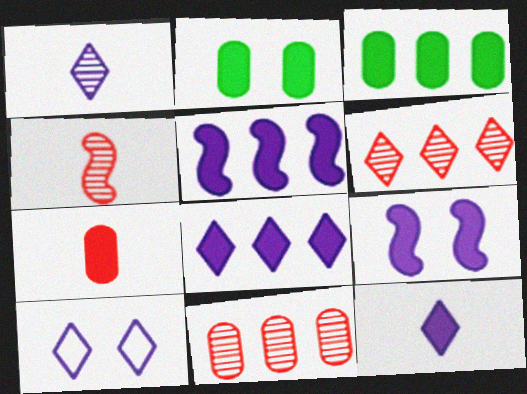[[1, 8, 10], 
[3, 4, 10]]